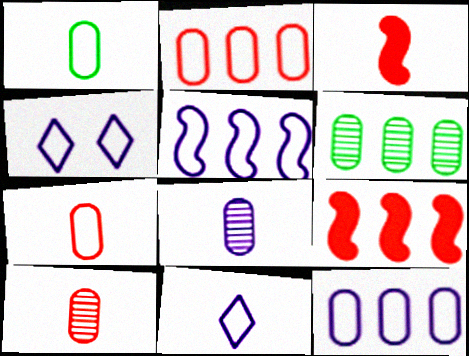[[3, 4, 6]]